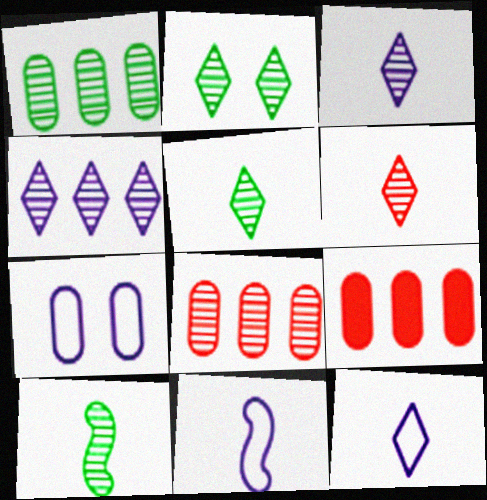[[1, 2, 10], 
[2, 4, 6], 
[2, 9, 11], 
[3, 5, 6]]